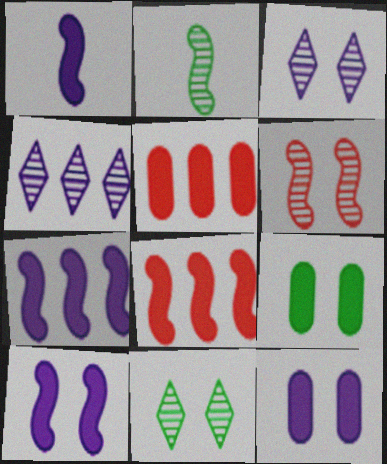[[1, 7, 10]]